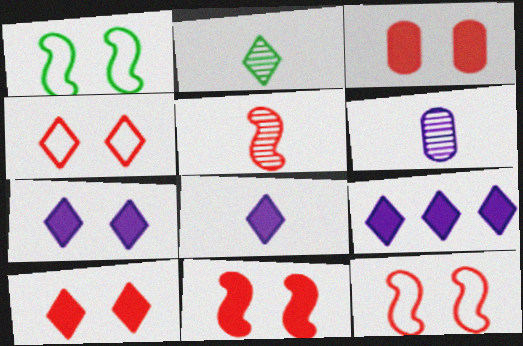[[2, 4, 9], 
[2, 5, 6], 
[3, 10, 11], 
[7, 8, 9]]